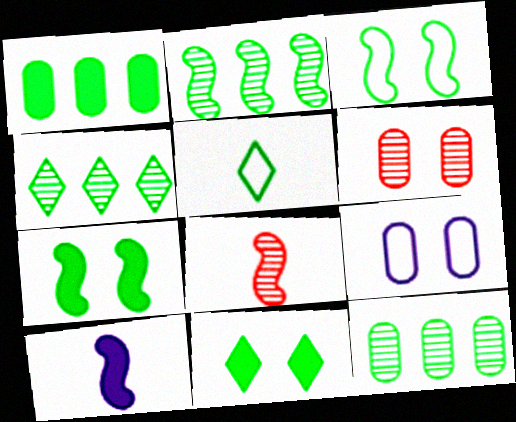[[2, 4, 12], 
[4, 5, 11], 
[5, 7, 12]]